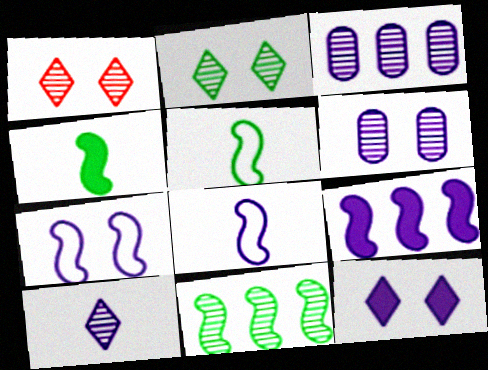[[3, 8, 12], 
[6, 7, 12]]